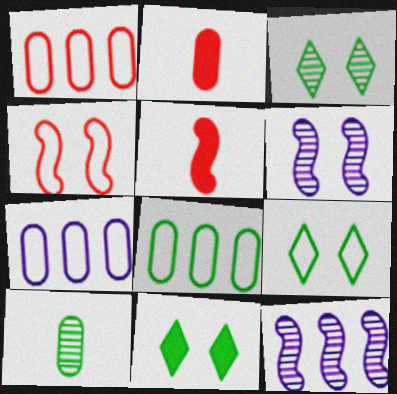[[1, 7, 8], 
[2, 9, 12], 
[3, 5, 7], 
[3, 9, 11]]